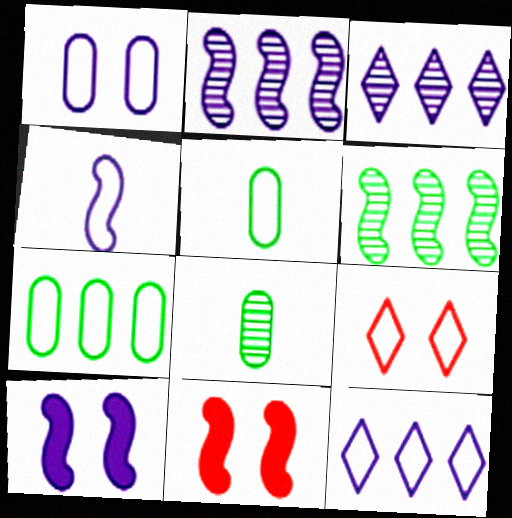[[1, 4, 12], 
[2, 4, 10], 
[3, 5, 11], 
[4, 6, 11], 
[4, 7, 9], 
[8, 11, 12]]